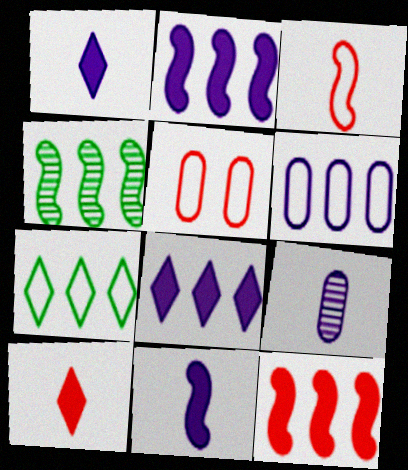[[1, 4, 5]]